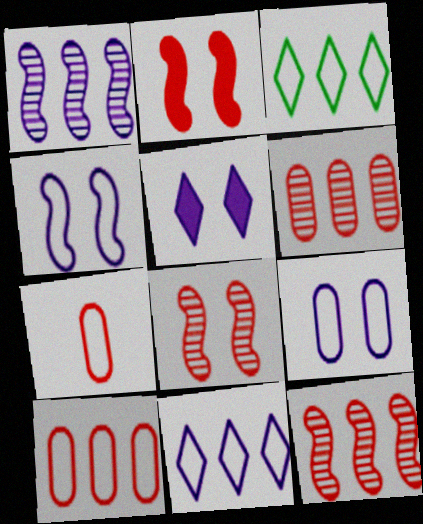[[3, 4, 7]]